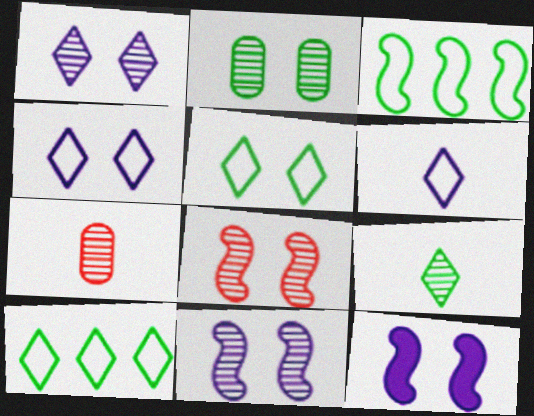[[1, 2, 8], 
[7, 10, 12]]